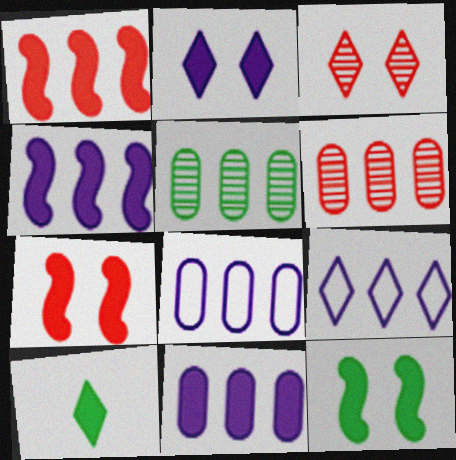[[1, 5, 9], 
[3, 9, 10], 
[7, 10, 11]]